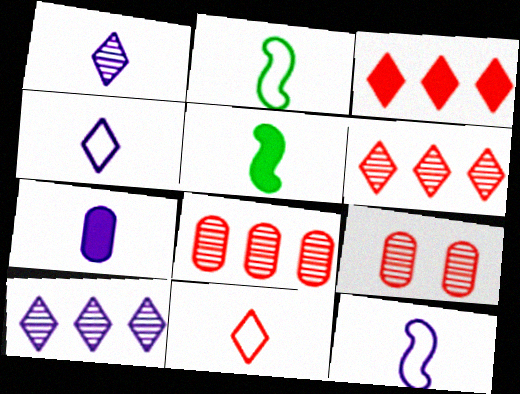[[1, 7, 12]]